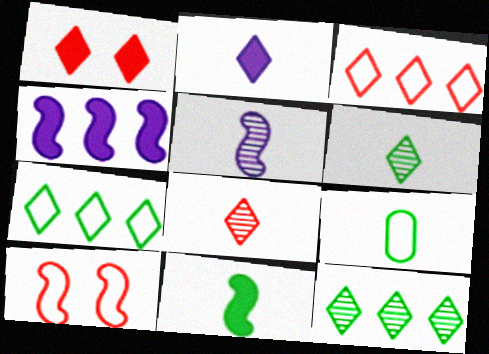[[1, 3, 8], 
[6, 9, 11]]